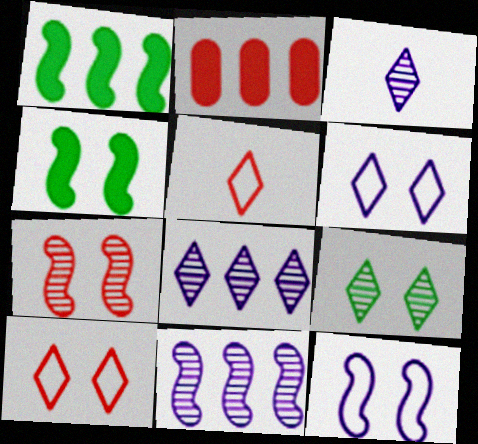[[2, 5, 7], 
[4, 7, 12]]